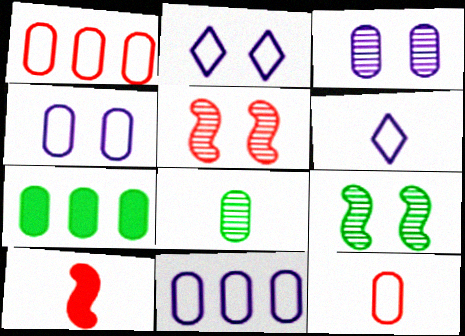[[3, 7, 12], 
[5, 6, 7], 
[6, 8, 10]]